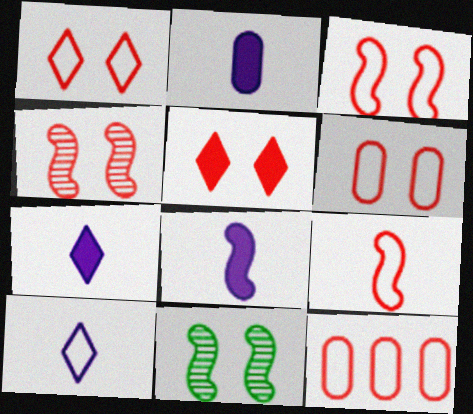[[1, 3, 6], 
[1, 9, 12], 
[2, 7, 8], 
[4, 5, 6], 
[7, 11, 12]]